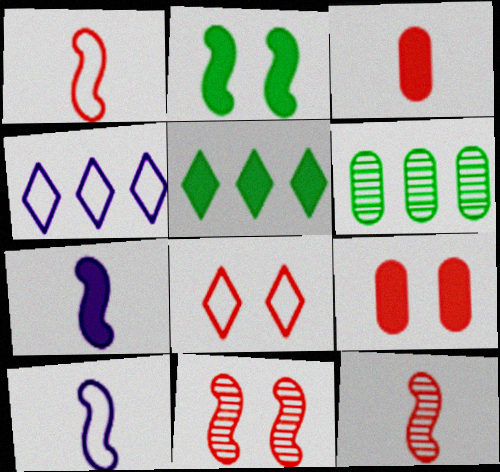[[5, 7, 9], 
[6, 7, 8], 
[8, 9, 11]]